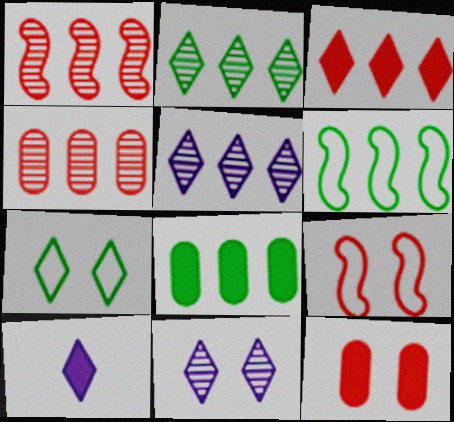[[2, 6, 8]]